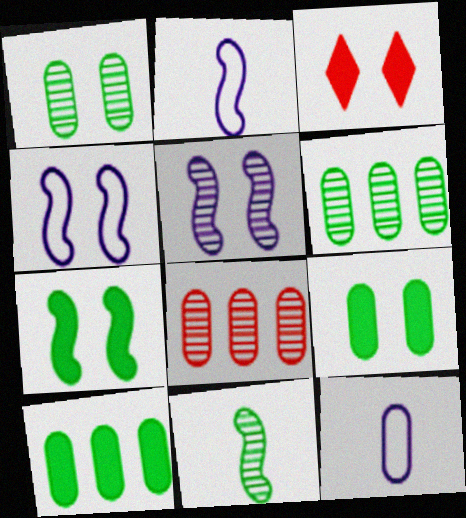[[1, 3, 4], 
[2, 3, 6], 
[8, 9, 12]]